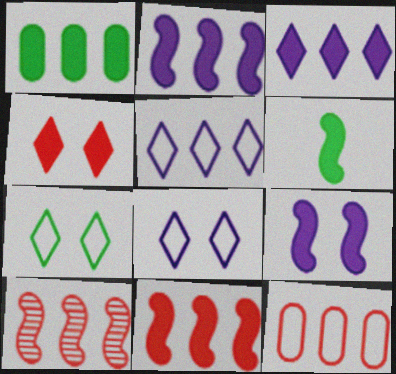[[1, 3, 11], 
[1, 5, 10], 
[6, 9, 11]]